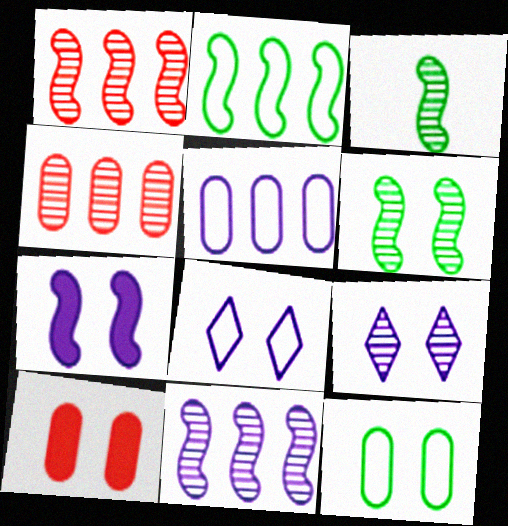[[3, 4, 9], 
[6, 8, 10]]